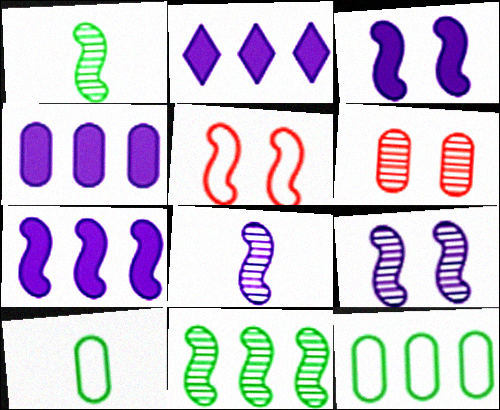[[1, 5, 7], 
[2, 4, 7], 
[4, 6, 10]]